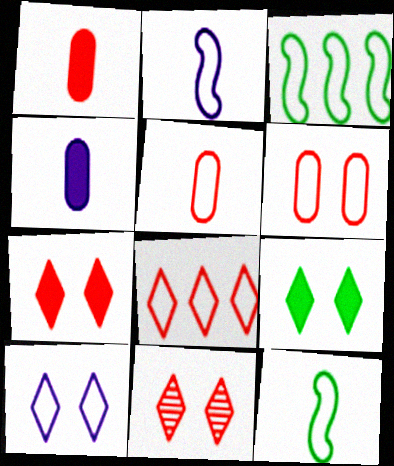[[3, 4, 11], 
[3, 5, 10], 
[9, 10, 11]]